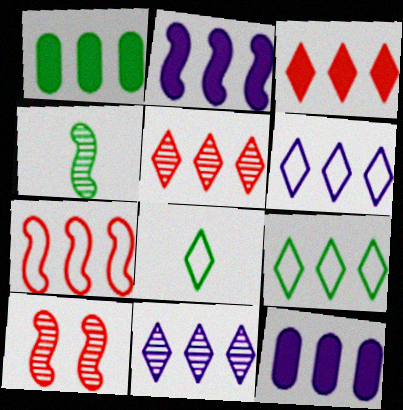[[1, 2, 3], 
[1, 7, 11], 
[3, 9, 11], 
[8, 10, 12]]